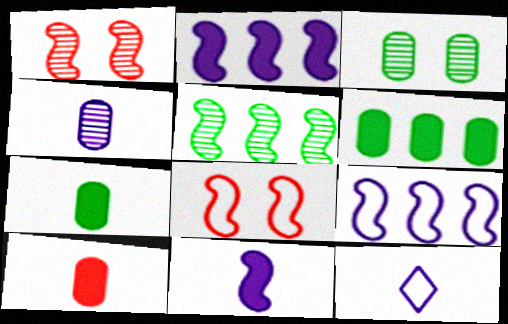[[1, 6, 12], 
[4, 11, 12], 
[5, 8, 11]]